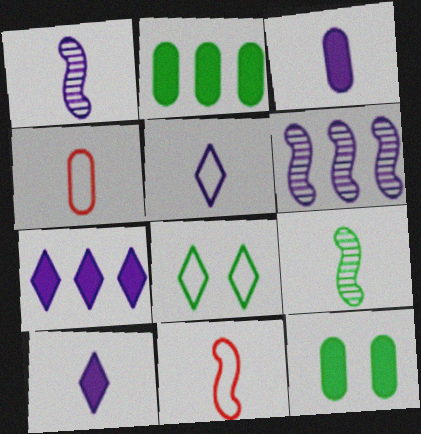[[1, 3, 5], 
[2, 8, 9], 
[4, 9, 10]]